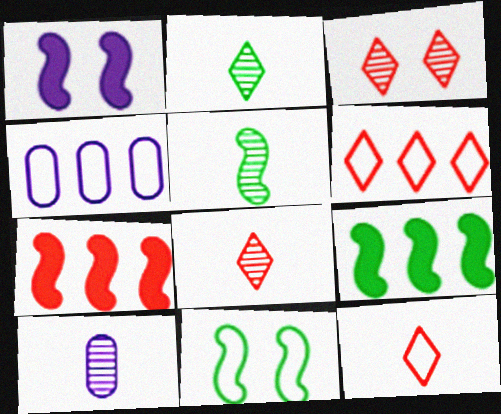[[4, 11, 12], 
[5, 8, 10], 
[5, 9, 11]]